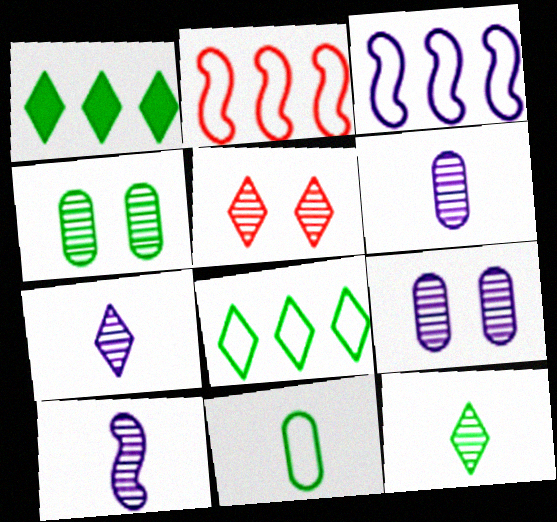[[6, 7, 10]]